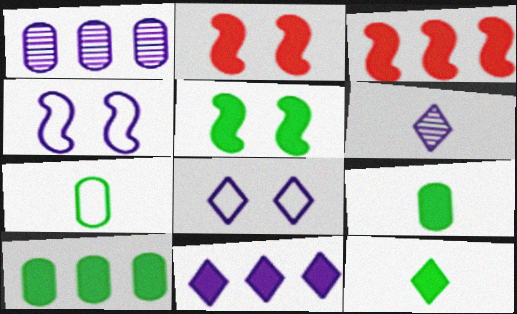[[2, 9, 11], 
[3, 10, 11], 
[5, 10, 12], 
[6, 8, 11]]